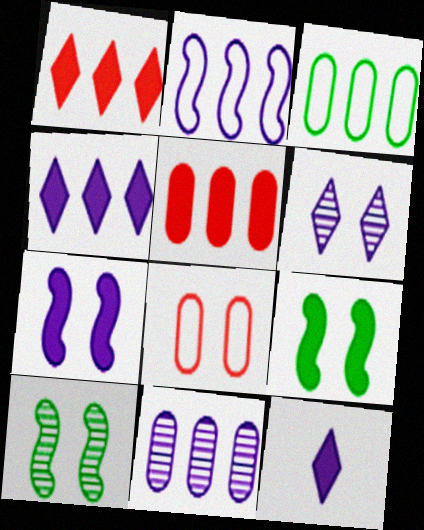[[2, 4, 11], 
[3, 5, 11], 
[5, 9, 12], 
[6, 8, 9]]